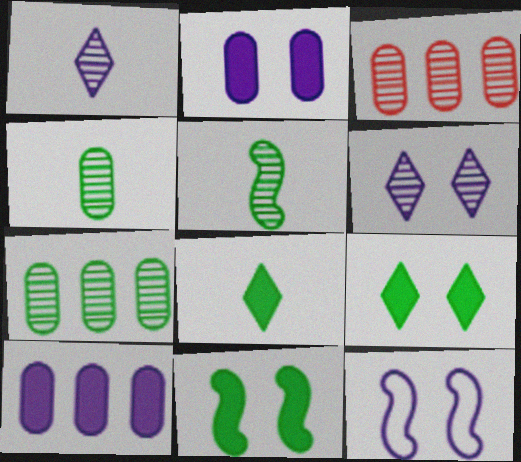[[1, 10, 12], 
[2, 6, 12], 
[3, 5, 6], 
[3, 8, 12]]